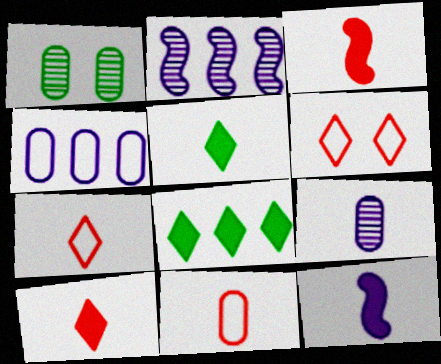[]